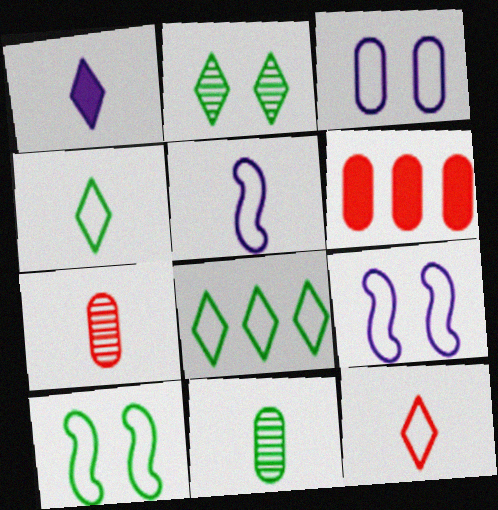[[2, 5, 6], 
[3, 6, 11]]